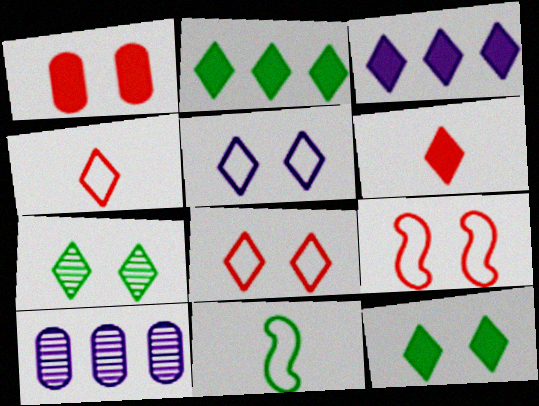[[3, 4, 7], 
[3, 6, 12]]